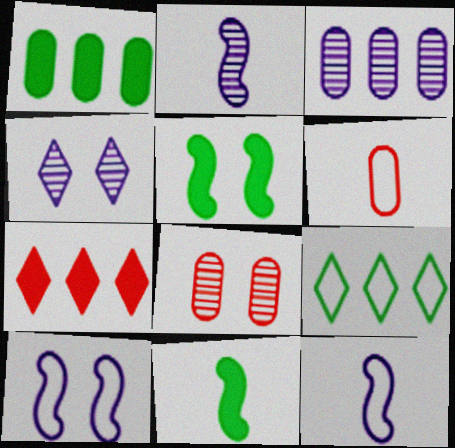[[2, 3, 4], 
[6, 9, 10]]